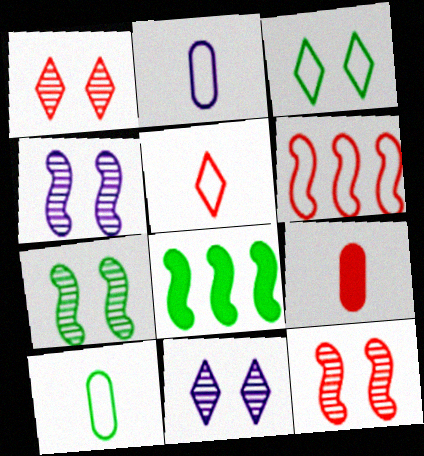[[1, 2, 8], 
[1, 6, 9], 
[2, 3, 6], 
[4, 7, 12]]